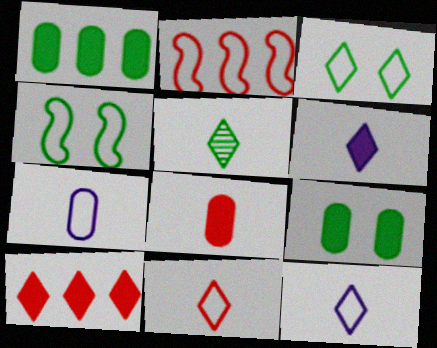[[1, 4, 5], 
[2, 3, 7], 
[5, 6, 11]]